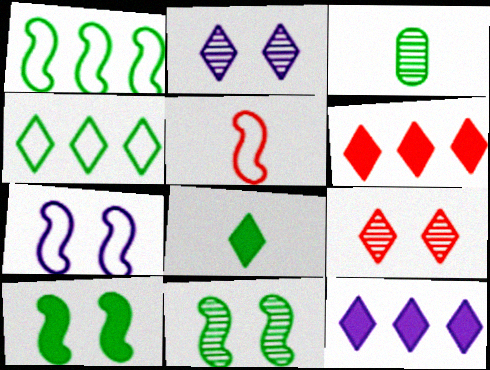[[1, 5, 7], 
[3, 4, 10], 
[3, 6, 7]]